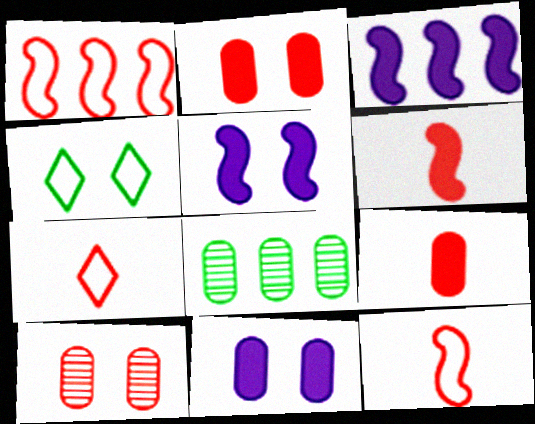[[4, 5, 10], 
[5, 7, 8]]